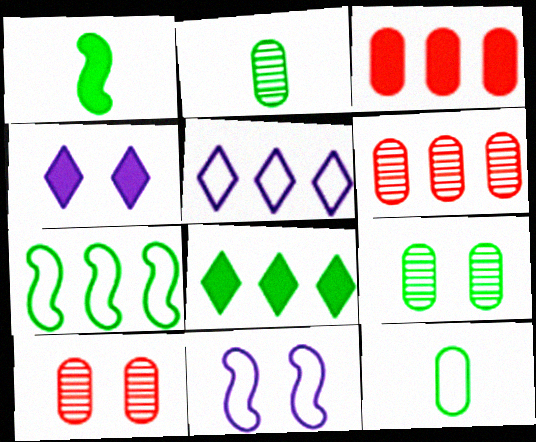[[1, 3, 4], 
[1, 5, 10]]